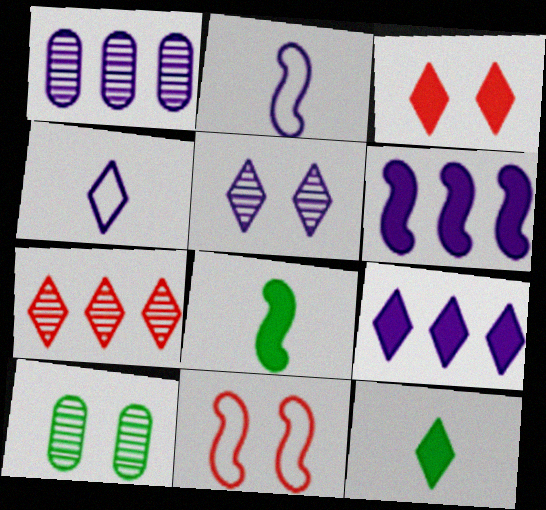[[1, 11, 12], 
[3, 9, 12], 
[4, 5, 9]]